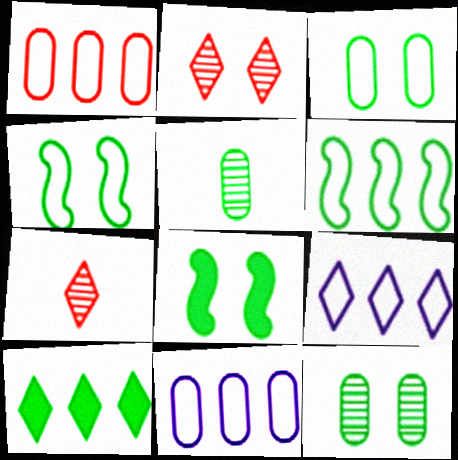[[1, 6, 9], 
[4, 5, 10], 
[7, 8, 11]]